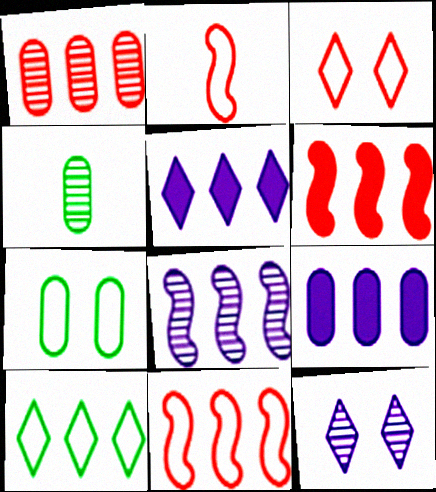[]